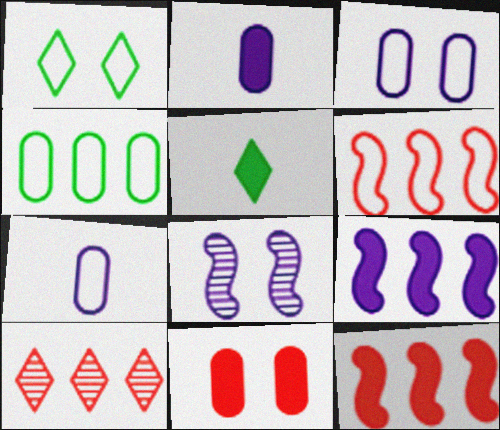[[1, 6, 7], 
[1, 8, 11], 
[4, 9, 10], 
[5, 9, 11]]